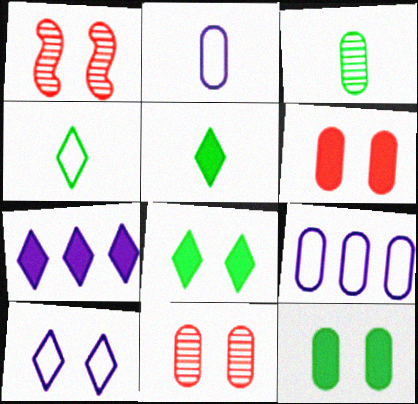[[1, 5, 9], 
[1, 10, 12], 
[3, 6, 9]]